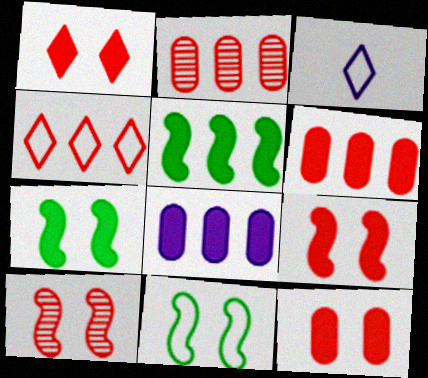[[1, 9, 12], 
[2, 3, 7]]